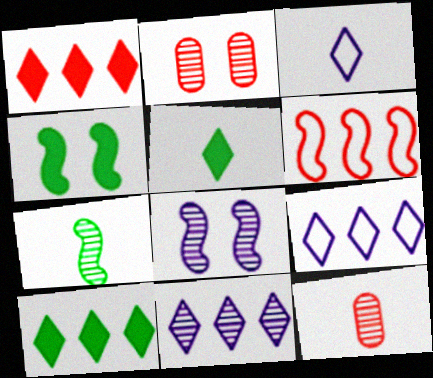[[2, 7, 11], 
[4, 9, 12]]